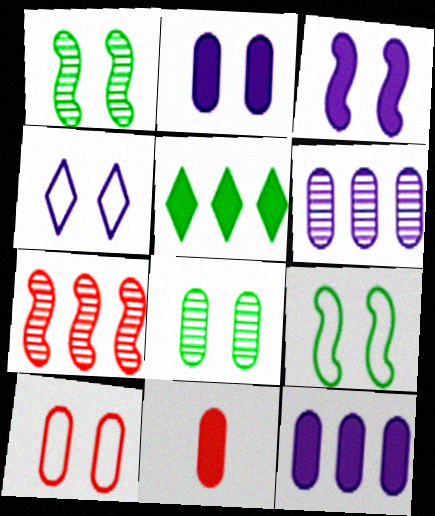[[2, 8, 10], 
[3, 5, 11], 
[4, 9, 10]]